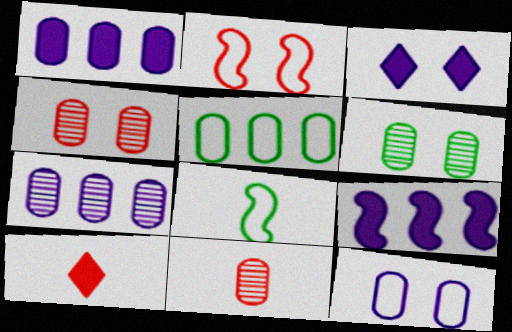[[2, 3, 6], 
[6, 7, 11]]